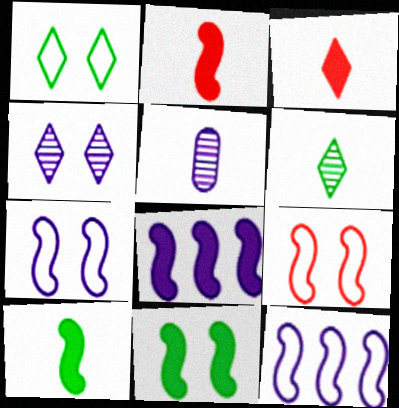[[2, 8, 11]]